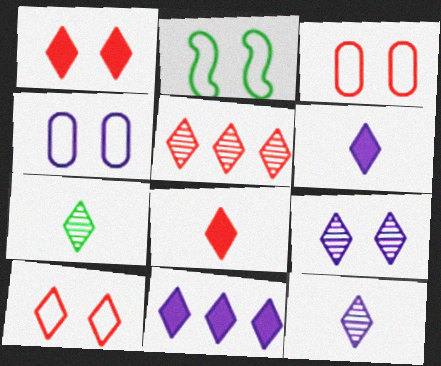[[2, 4, 10], 
[5, 7, 9], 
[5, 8, 10], 
[7, 10, 11]]